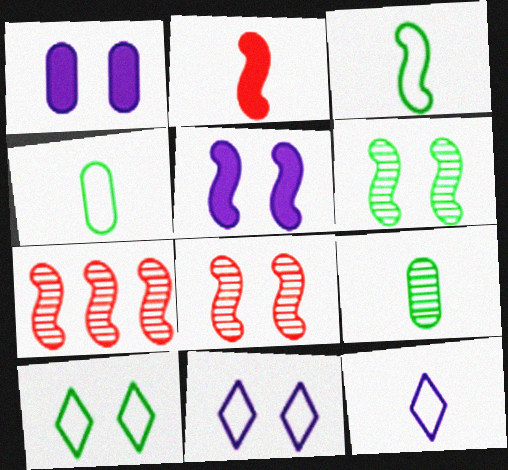[[1, 8, 10], 
[2, 9, 12], 
[3, 5, 7]]